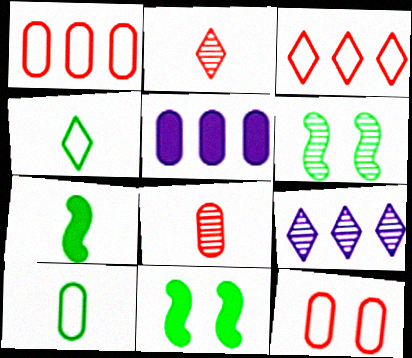[[6, 8, 9], 
[7, 9, 12]]